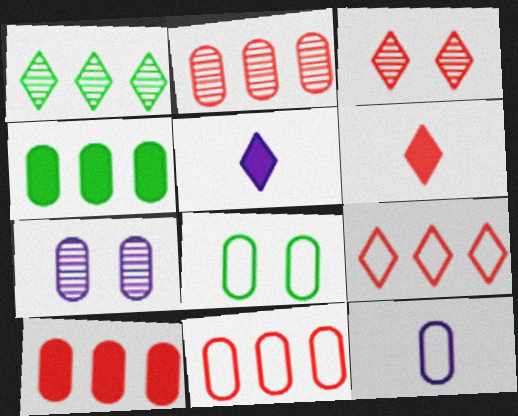[[2, 10, 11], 
[3, 6, 9], 
[8, 11, 12]]